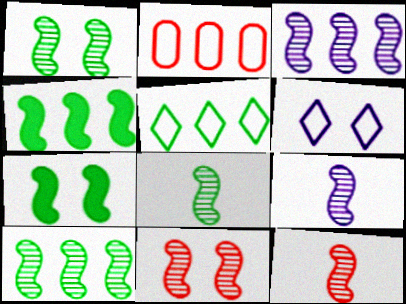[[1, 3, 12], 
[1, 8, 10], 
[3, 8, 11], 
[8, 9, 12], 
[9, 10, 11]]